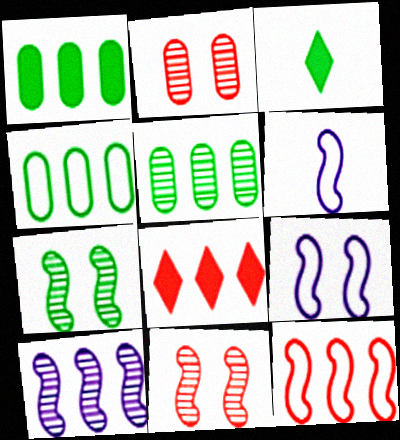[[1, 4, 5], 
[3, 4, 7], 
[4, 8, 10]]